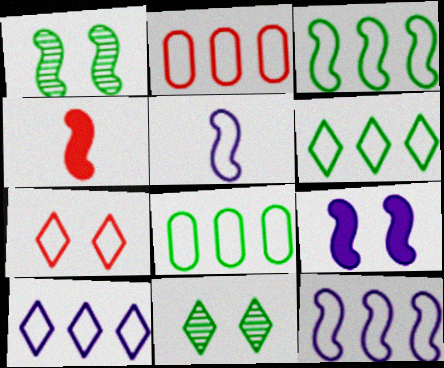[[1, 4, 12], 
[2, 3, 10], 
[2, 6, 12], 
[3, 6, 8], 
[5, 7, 8]]